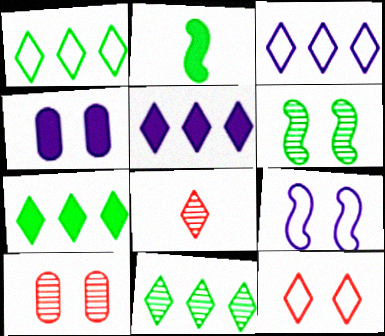[[1, 7, 11], 
[2, 3, 10], 
[4, 6, 12]]